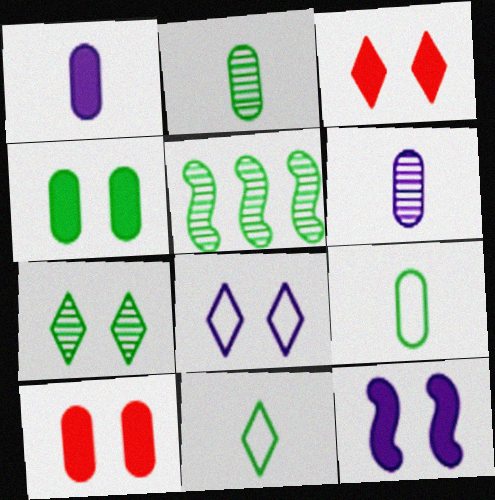[[2, 5, 7], 
[3, 4, 12], 
[3, 7, 8], 
[4, 5, 11]]